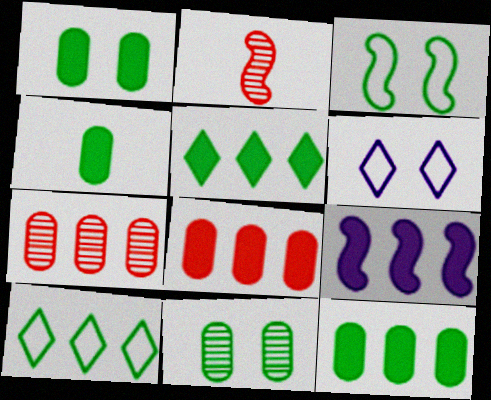[[1, 4, 12], 
[2, 3, 9], 
[2, 6, 12], 
[5, 8, 9], 
[7, 9, 10]]